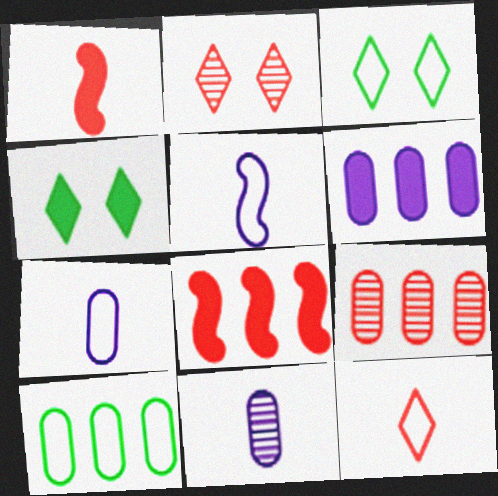[[1, 4, 6], 
[3, 8, 11], 
[4, 5, 9], 
[6, 9, 10]]